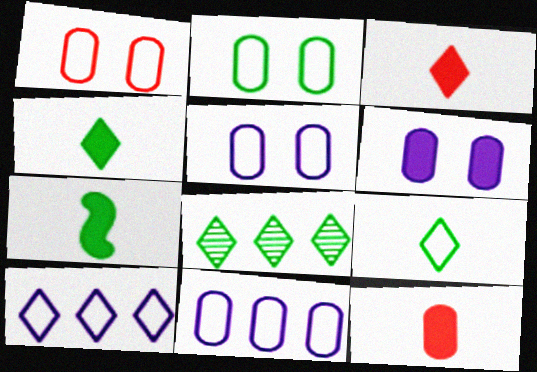[[1, 2, 5], 
[2, 7, 8]]